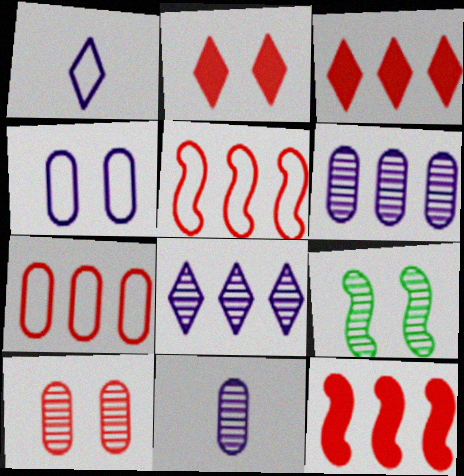[[2, 4, 9]]